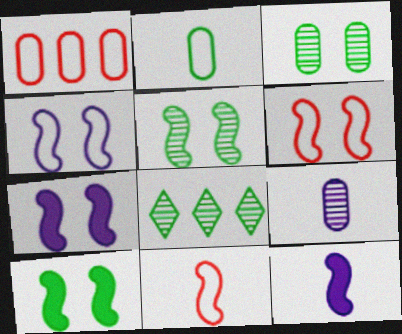[[2, 8, 10], 
[5, 6, 7]]